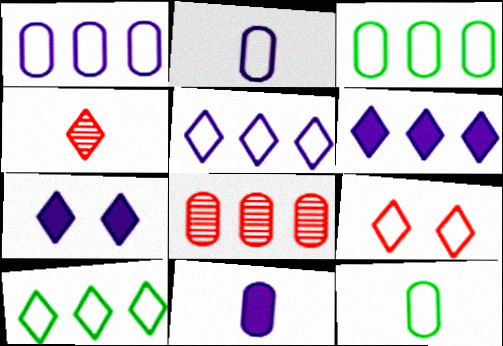[[4, 7, 10]]